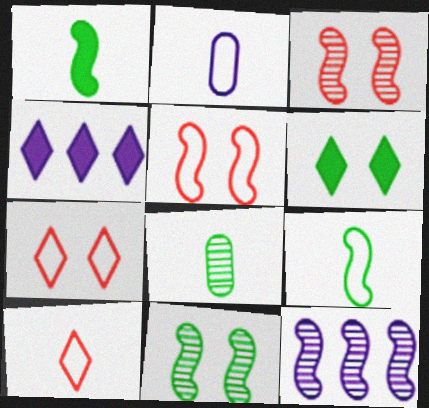[[1, 5, 12], 
[2, 9, 10], 
[4, 5, 8]]